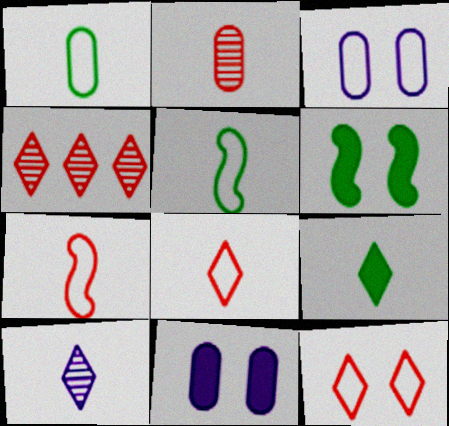[[4, 5, 11], 
[8, 9, 10]]